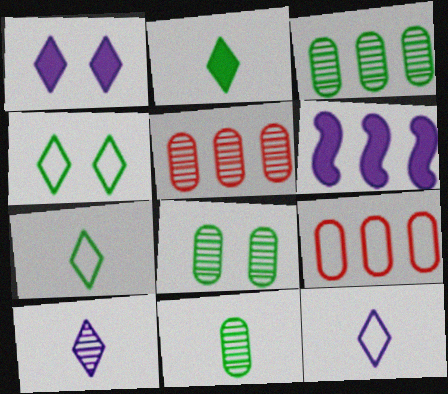[[3, 8, 11]]